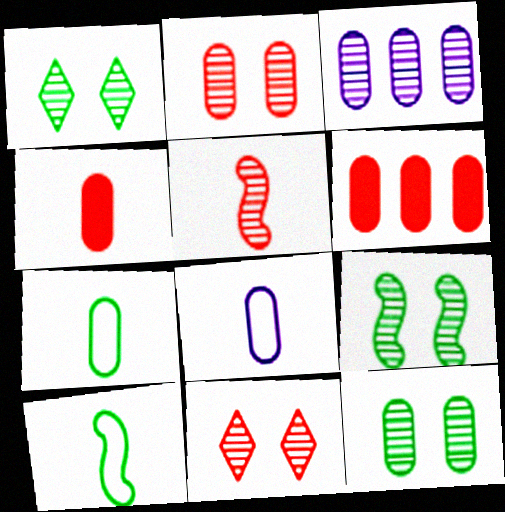[[1, 3, 5], 
[1, 9, 12], 
[6, 8, 12]]